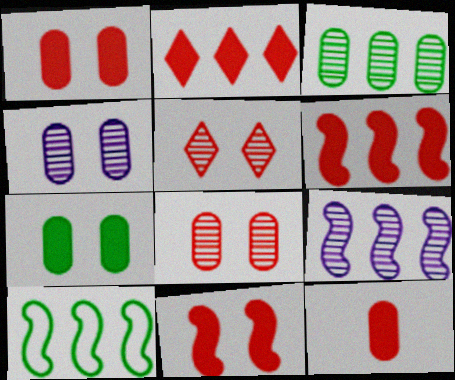[[2, 11, 12], 
[6, 9, 10]]